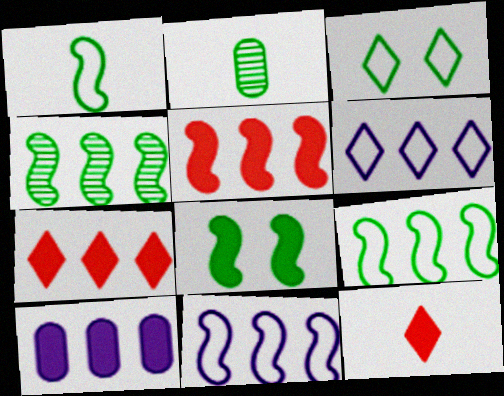[[1, 4, 8], 
[4, 5, 11], 
[8, 10, 12]]